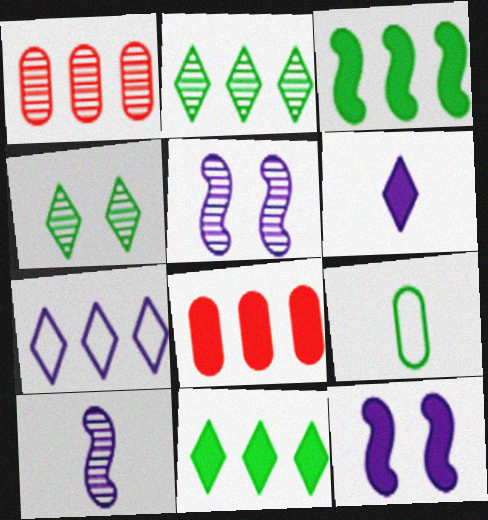[[1, 3, 7], 
[1, 4, 10], 
[3, 4, 9]]